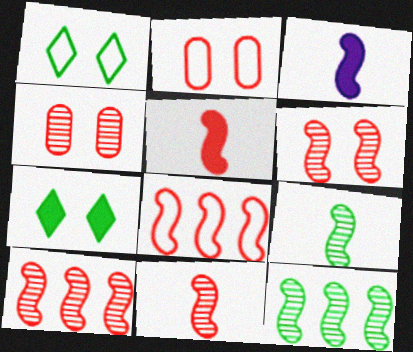[[5, 6, 8], 
[6, 10, 11]]